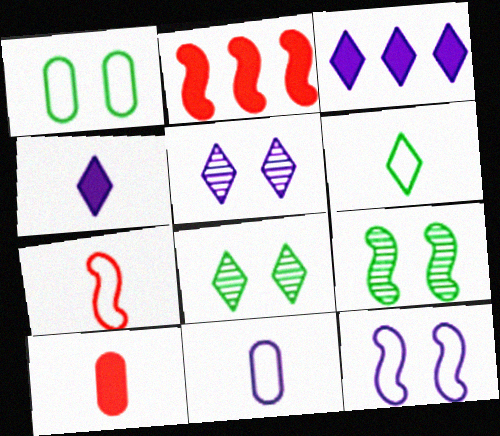[[2, 8, 11], 
[6, 7, 11]]